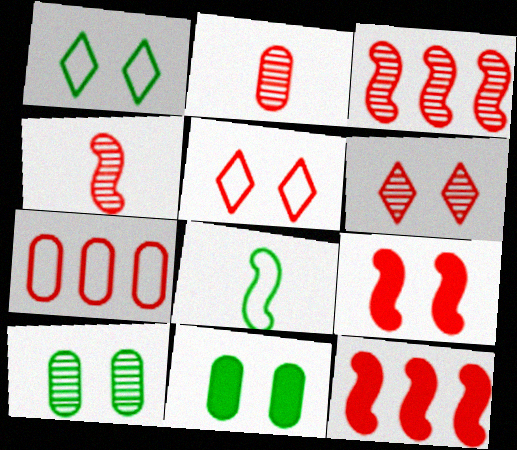[[2, 3, 6], 
[2, 5, 12]]